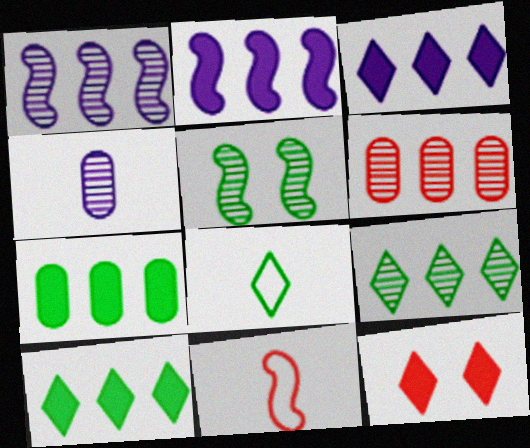[[1, 6, 9], 
[2, 5, 11], 
[5, 7, 8], 
[6, 11, 12]]